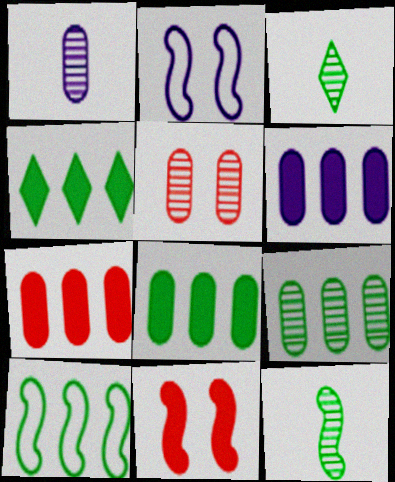[[1, 5, 9], 
[2, 3, 7], 
[4, 9, 10], 
[6, 7, 8]]